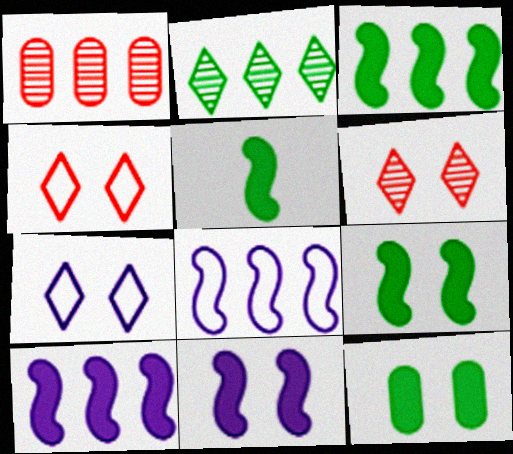[[1, 5, 7], 
[3, 5, 9]]